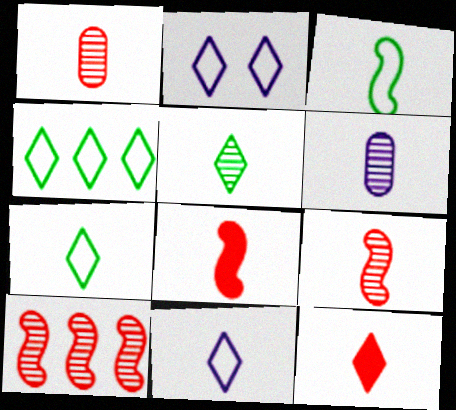[[3, 6, 12], 
[5, 6, 9], 
[5, 11, 12], 
[6, 7, 8]]